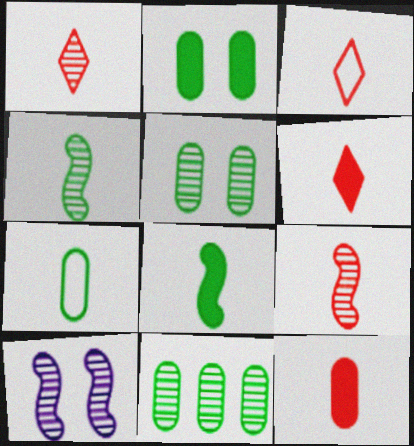[[1, 3, 6], 
[1, 10, 11], 
[2, 7, 11], 
[3, 9, 12]]